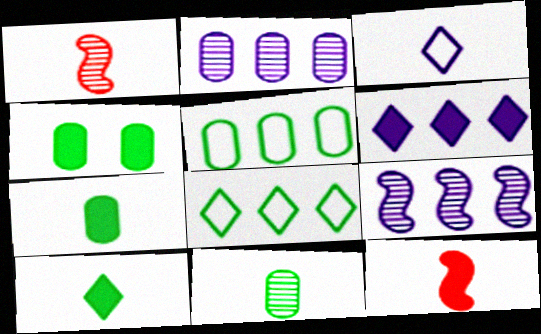[[1, 3, 7], 
[3, 11, 12], 
[4, 5, 11], 
[4, 6, 12]]